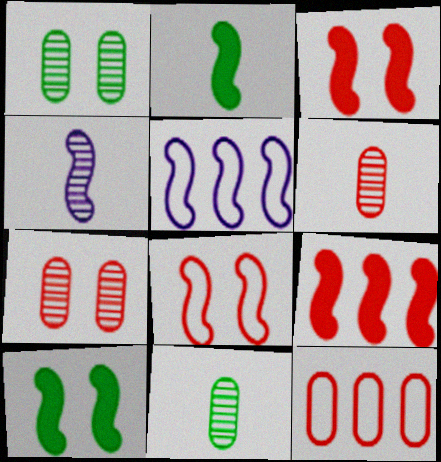[]